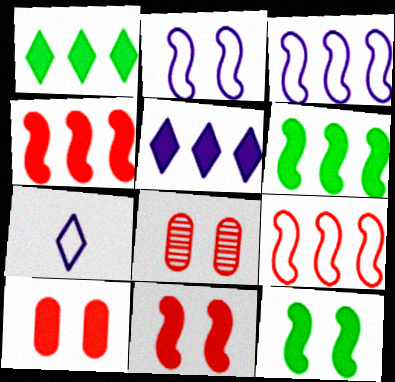[[6, 7, 8]]